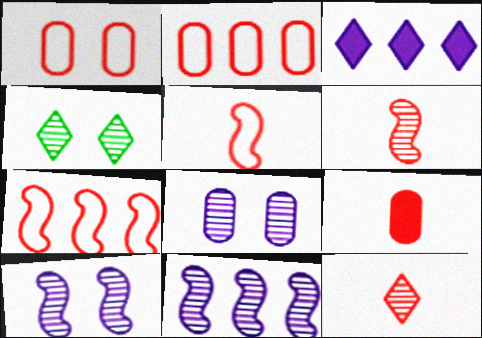[[5, 9, 12]]